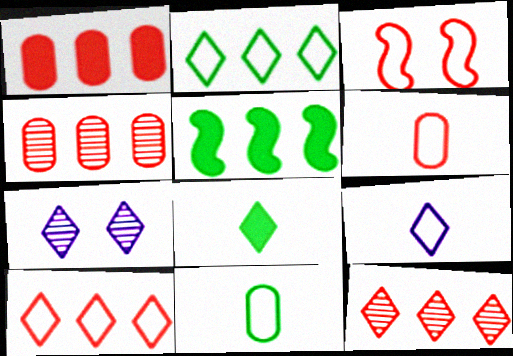[[3, 6, 10], 
[5, 6, 7], 
[7, 8, 10]]